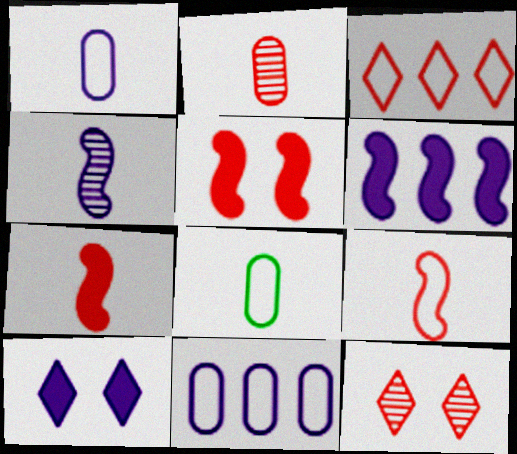[[2, 3, 5], 
[4, 10, 11], 
[6, 8, 12]]